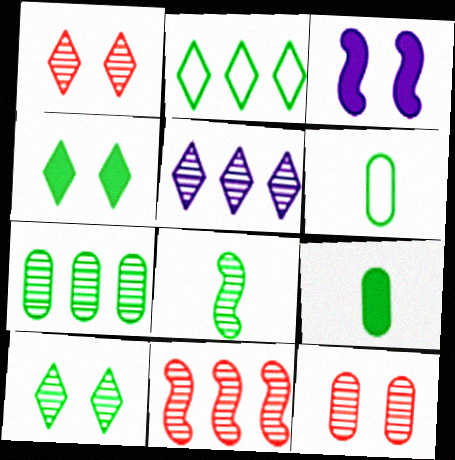[[5, 7, 11], 
[5, 8, 12], 
[7, 8, 10]]